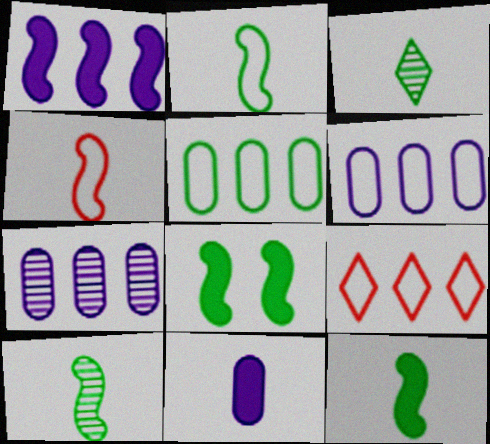[[2, 10, 12], 
[3, 4, 11], 
[3, 5, 8]]